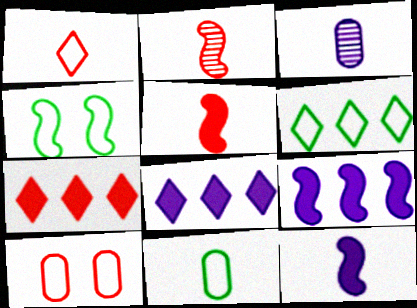[[2, 4, 9], 
[2, 7, 10], 
[3, 4, 7], 
[4, 6, 11]]